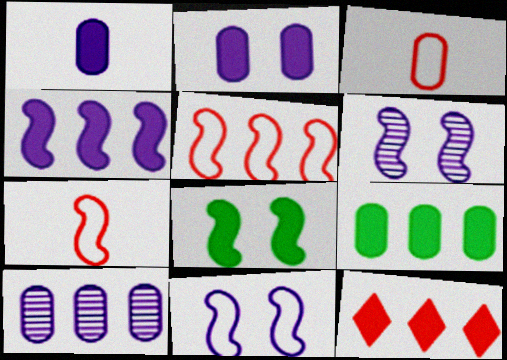[[1, 8, 12], 
[4, 9, 12]]